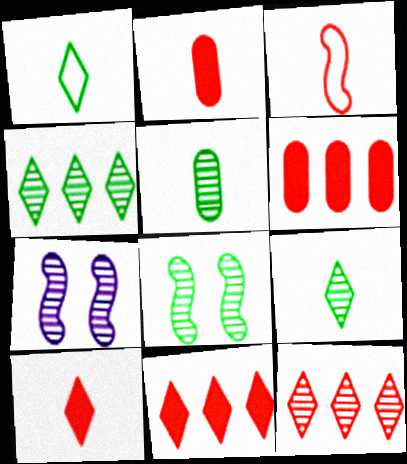[[1, 6, 7], 
[4, 5, 8], 
[5, 7, 12]]